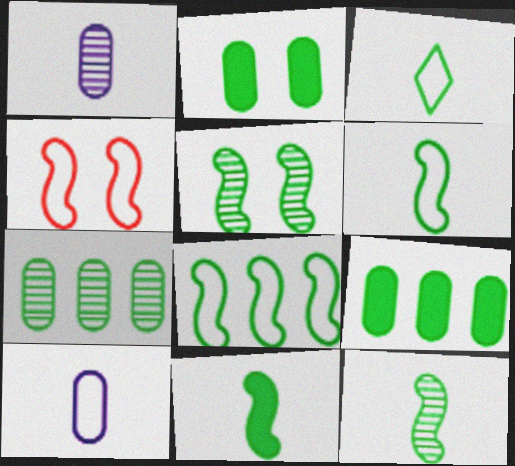[[3, 5, 9], 
[5, 8, 11], 
[6, 11, 12]]